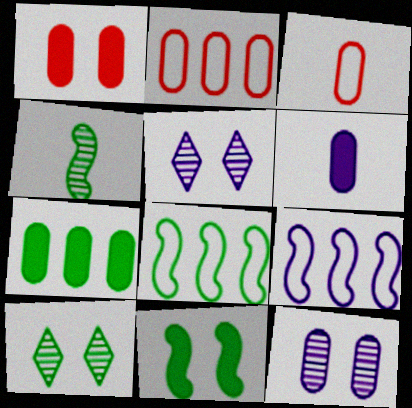[[1, 6, 7], 
[3, 7, 12], 
[4, 8, 11], 
[5, 6, 9]]